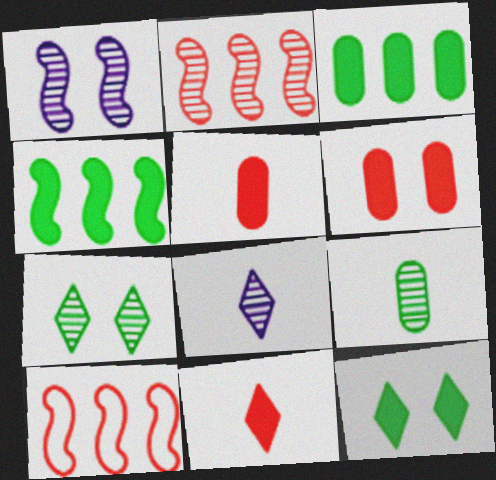[]